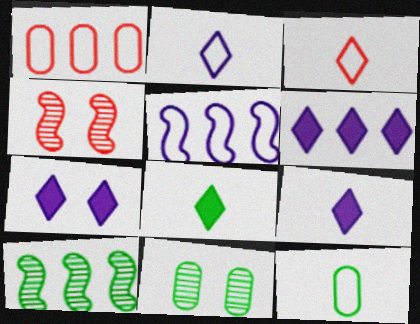[[1, 6, 10], 
[4, 6, 12], 
[6, 7, 9]]